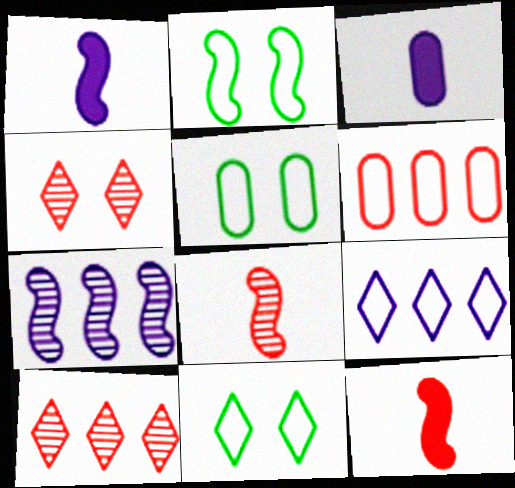[[1, 5, 10], 
[2, 3, 10], 
[2, 5, 11], 
[2, 7, 12], 
[4, 6, 12]]